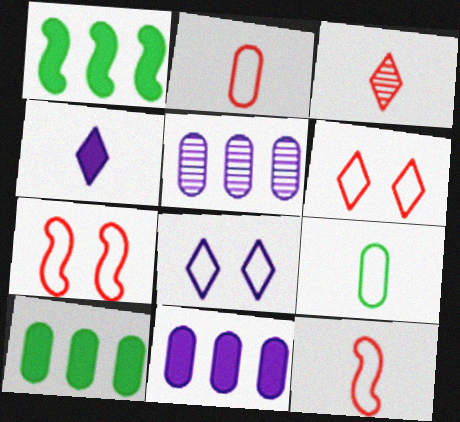[]